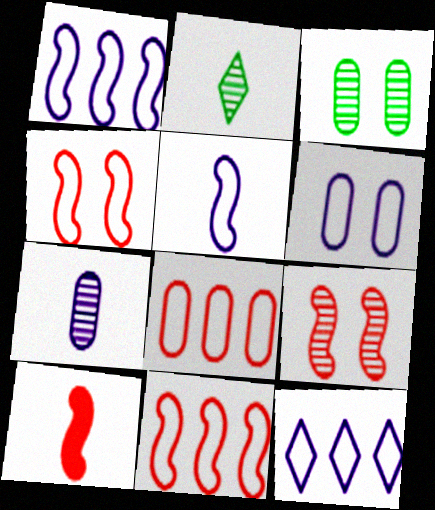[[3, 10, 12], 
[5, 6, 12], 
[9, 10, 11]]